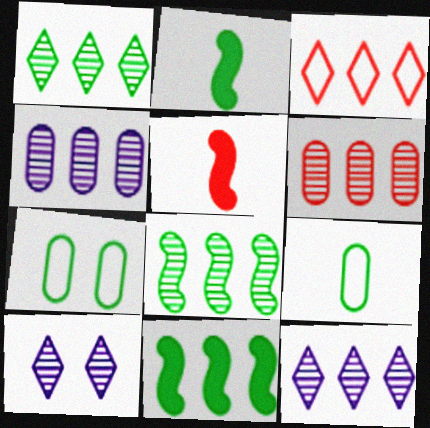[[1, 2, 7], 
[3, 4, 11], 
[5, 7, 12], 
[6, 8, 12]]